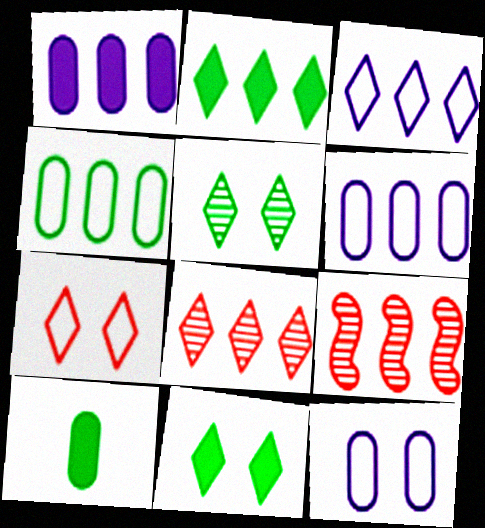[[2, 3, 8], 
[2, 6, 9]]